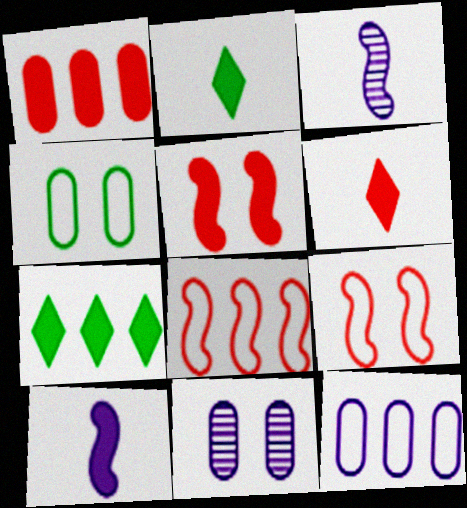[[1, 5, 6], 
[2, 8, 11]]